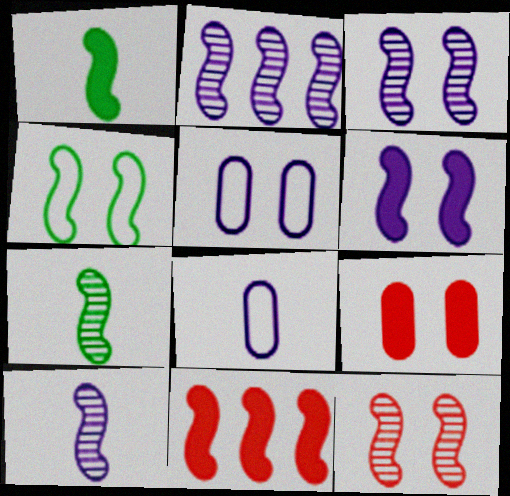[[1, 6, 11], 
[2, 3, 10], 
[2, 7, 12], 
[4, 6, 12], 
[4, 10, 11]]